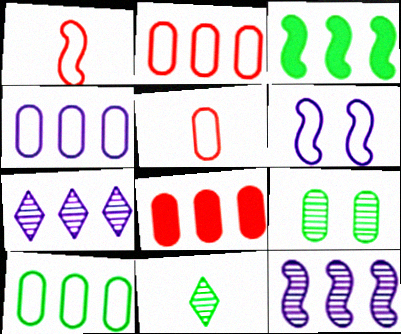[[2, 3, 7], 
[2, 4, 10], 
[6, 8, 11]]